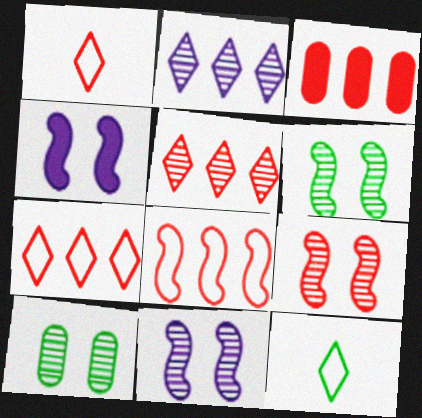[[1, 3, 9], 
[3, 5, 8], 
[3, 11, 12], 
[6, 9, 11]]